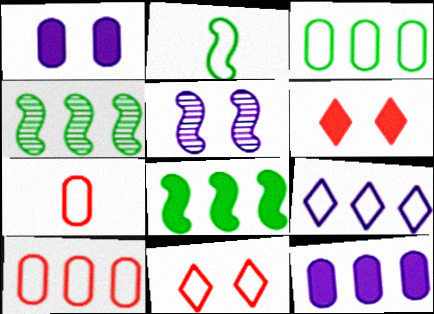[]